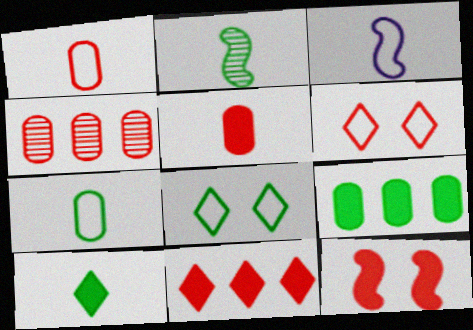[[2, 7, 10], 
[2, 8, 9], 
[5, 11, 12]]